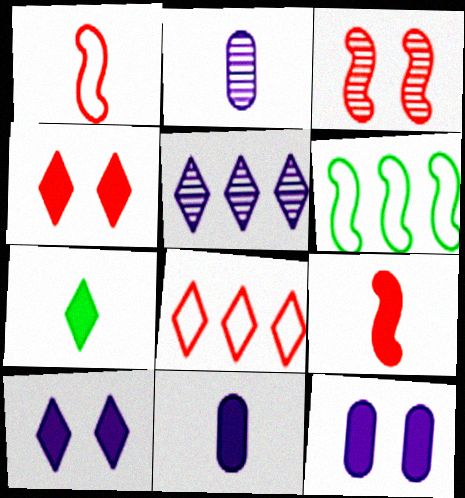[[1, 2, 7], 
[2, 4, 6], 
[7, 9, 11]]